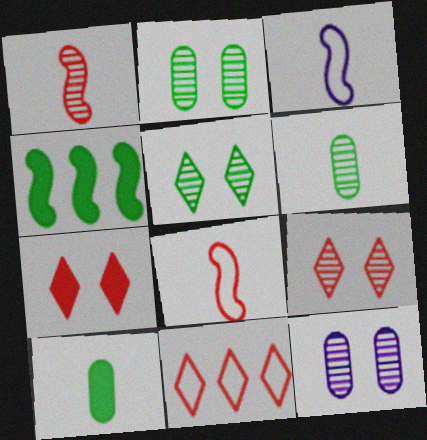[]